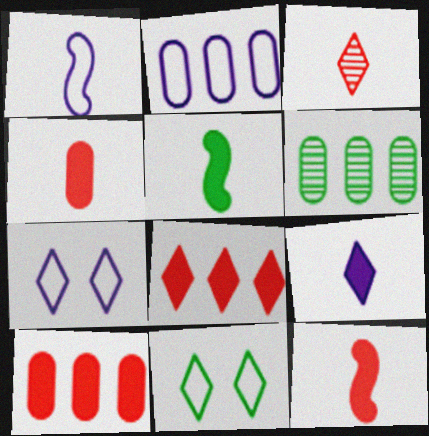[[1, 2, 7], 
[2, 6, 10], 
[4, 5, 9], 
[5, 6, 11], 
[6, 7, 12]]